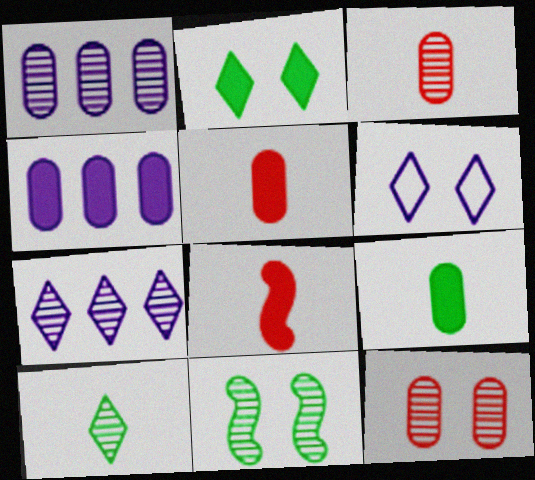[[2, 4, 8], 
[3, 7, 11]]